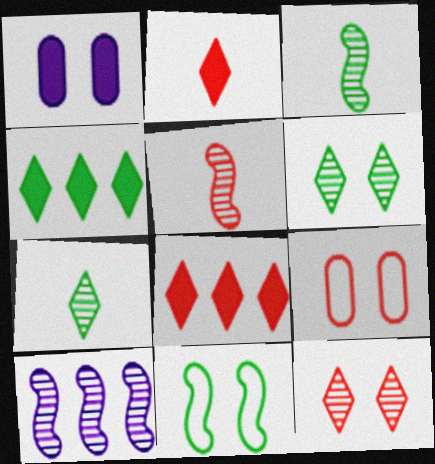[[1, 11, 12], 
[5, 8, 9]]